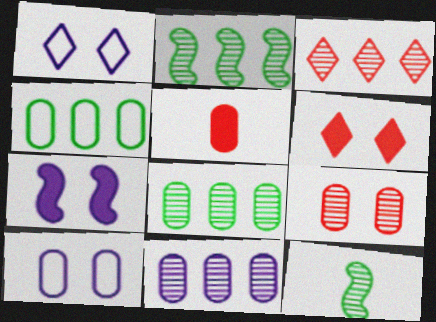[[1, 2, 5], 
[2, 3, 11], 
[5, 8, 10]]